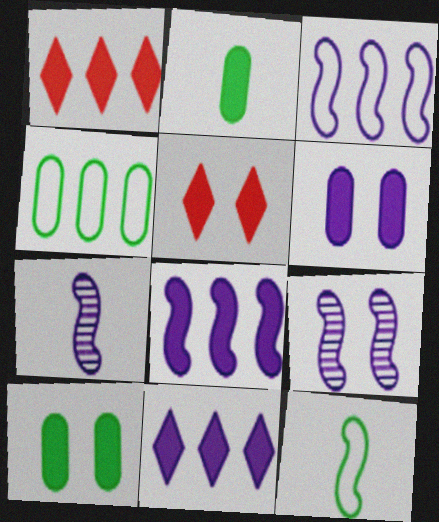[[2, 5, 8], 
[4, 5, 7]]